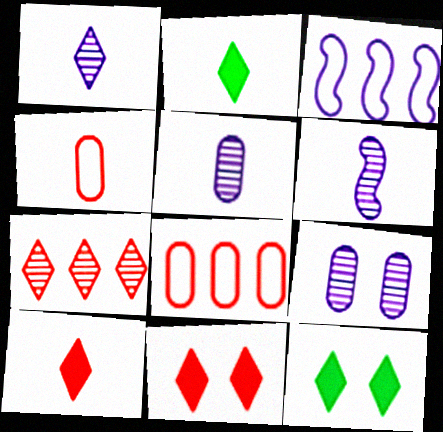[[1, 5, 6], 
[2, 4, 6], 
[6, 8, 12]]